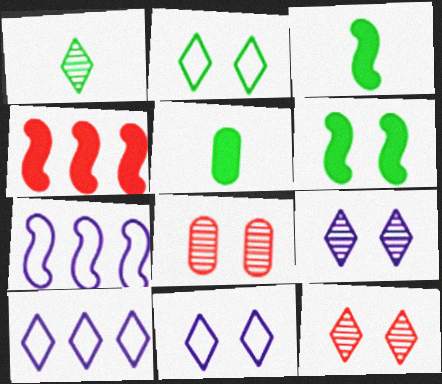[[3, 8, 10], 
[5, 7, 12], 
[6, 8, 11]]